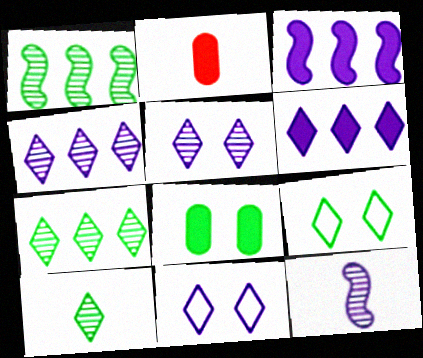[[1, 2, 11]]